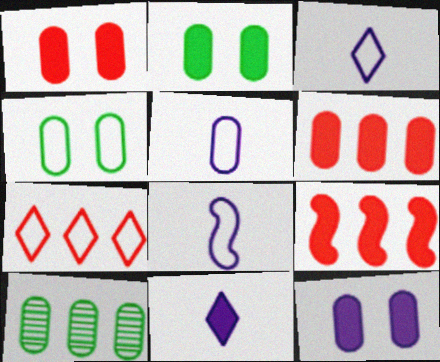[[1, 2, 12], 
[1, 5, 10], 
[2, 9, 11], 
[3, 5, 8], 
[4, 7, 8]]